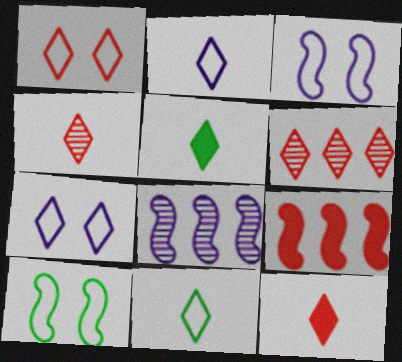[[1, 6, 12], 
[2, 4, 5], 
[5, 6, 7]]